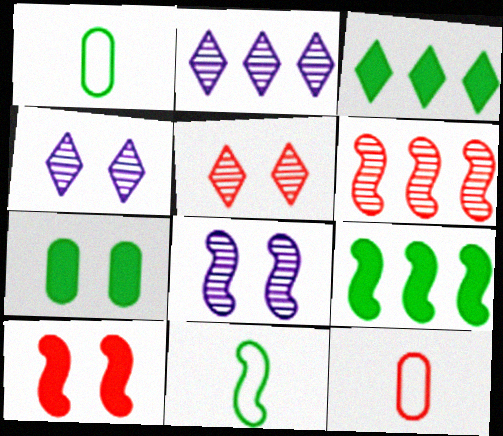[[1, 2, 10], 
[3, 8, 12], 
[4, 9, 12]]